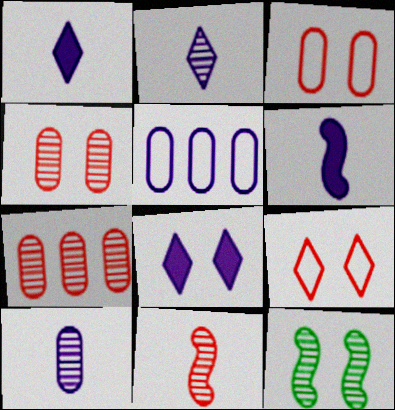[[2, 7, 12], 
[3, 8, 12]]